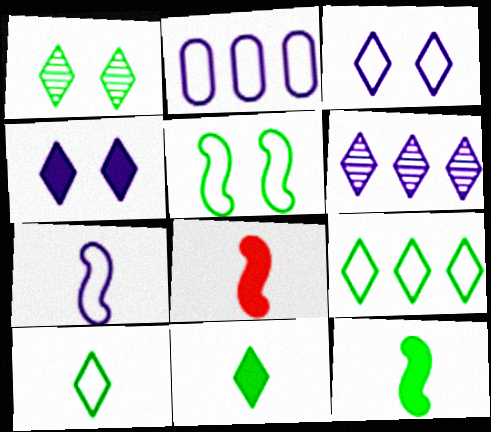[[1, 2, 8], 
[1, 9, 11], 
[2, 3, 7]]